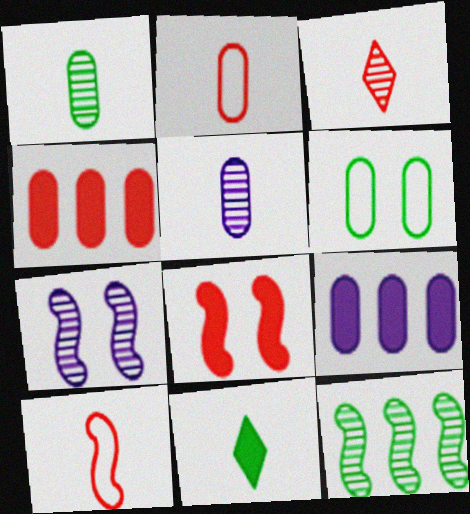[[4, 5, 6], 
[5, 10, 11], 
[6, 11, 12], 
[8, 9, 11]]